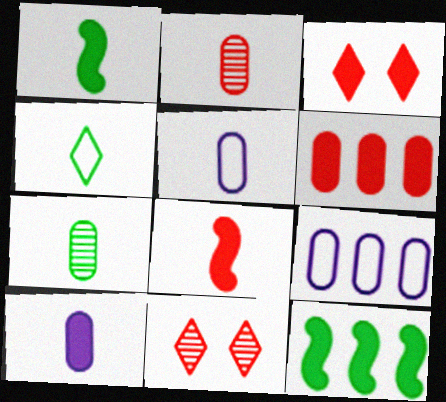[[1, 4, 7], 
[1, 9, 11], 
[3, 6, 8], 
[3, 10, 12], 
[5, 11, 12]]